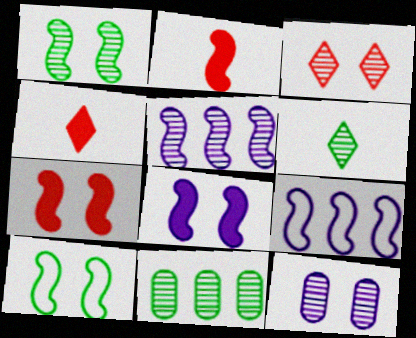[[1, 2, 9], 
[1, 3, 12], 
[1, 6, 11], 
[2, 5, 10]]